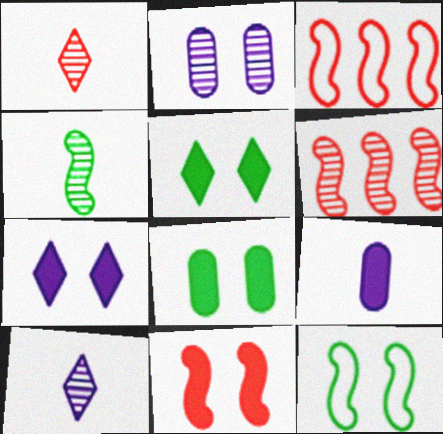[[3, 8, 10], 
[7, 8, 11]]